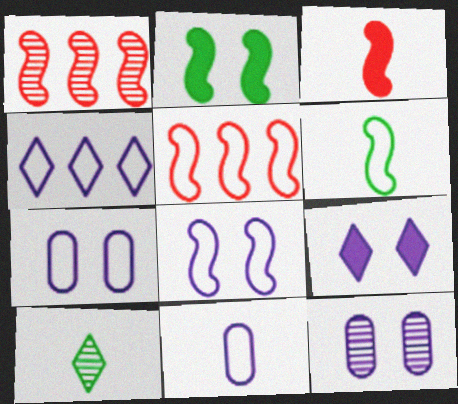[[1, 10, 12], 
[3, 10, 11], 
[4, 8, 11], 
[5, 6, 8], 
[8, 9, 12]]